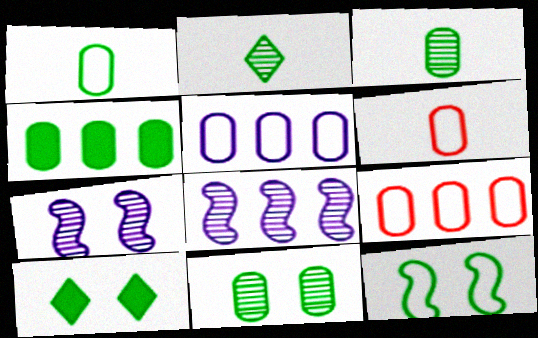[[1, 4, 11], 
[2, 4, 12], 
[6, 8, 10], 
[10, 11, 12]]